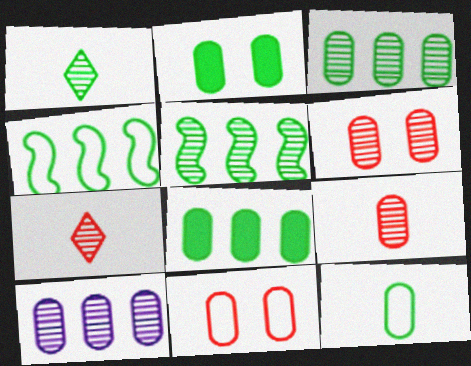[[1, 2, 4], 
[2, 3, 12]]